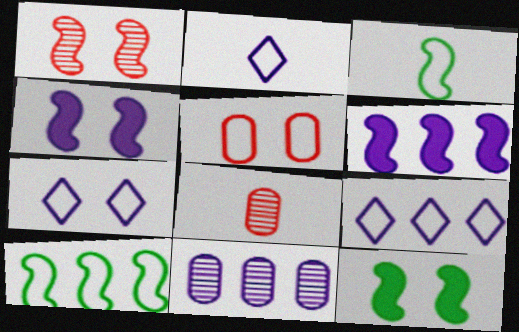[[1, 3, 6], 
[2, 4, 11], 
[2, 5, 10], 
[2, 7, 9], 
[3, 5, 9], 
[6, 9, 11], 
[8, 9, 12]]